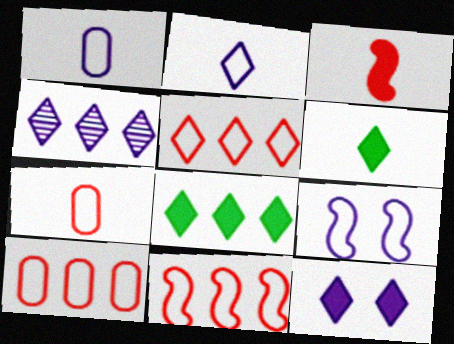[[2, 4, 12], 
[4, 5, 8], 
[5, 10, 11]]